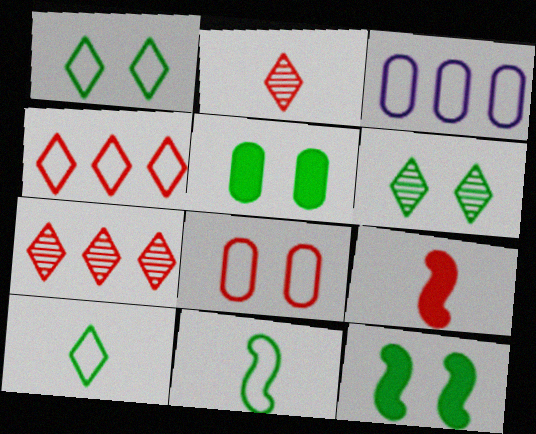[[2, 3, 12], 
[3, 6, 9], 
[7, 8, 9]]